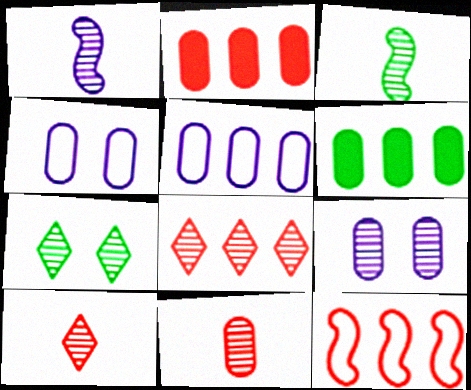[[2, 8, 12], 
[3, 8, 9], 
[4, 6, 11]]